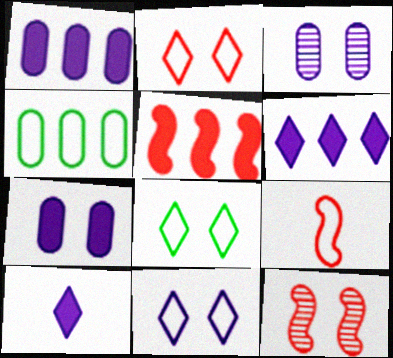[[2, 8, 11], 
[4, 9, 11], 
[4, 10, 12], 
[5, 9, 12], 
[7, 8, 12]]